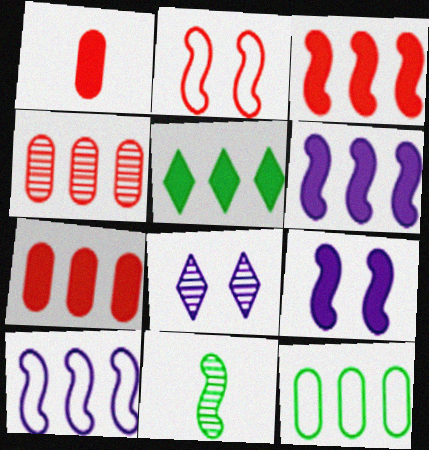[[1, 5, 9], 
[2, 6, 11], 
[4, 5, 10], 
[4, 8, 11], 
[5, 6, 7]]